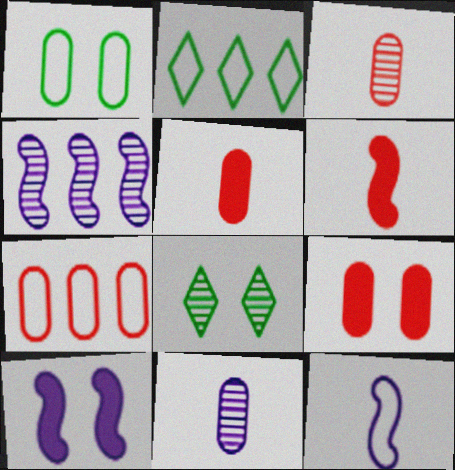[[2, 3, 10], 
[3, 4, 8], 
[3, 7, 9], 
[4, 10, 12]]